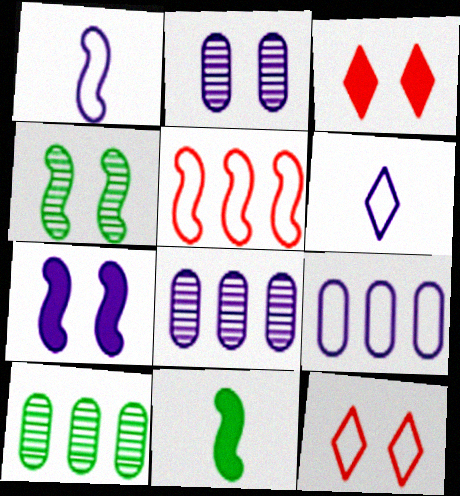[[1, 3, 10], 
[6, 7, 8], 
[8, 11, 12]]